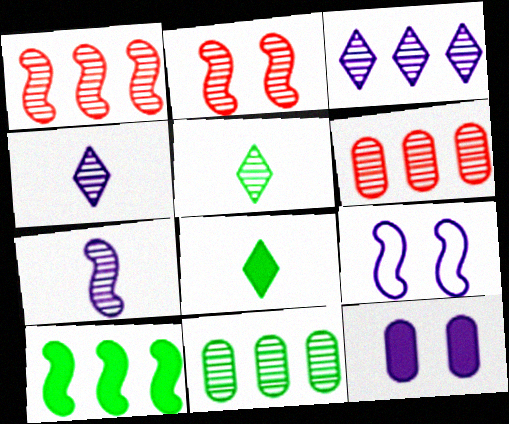[[1, 3, 11], 
[2, 4, 11], 
[6, 8, 9]]